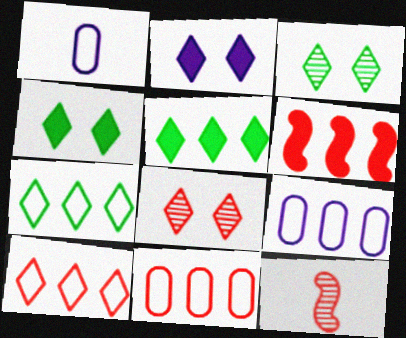[[1, 3, 6], 
[4, 9, 12]]